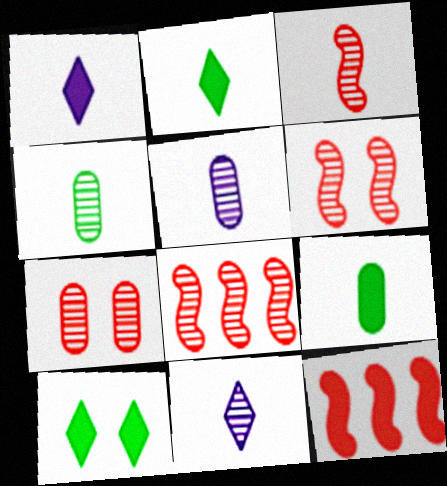[[3, 4, 11], 
[3, 6, 8]]